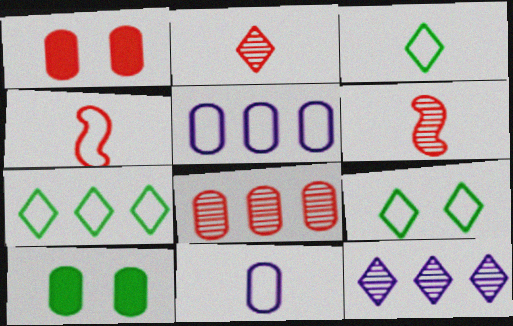[[3, 4, 11], 
[3, 7, 9], 
[4, 5, 9], 
[4, 10, 12], 
[8, 10, 11]]